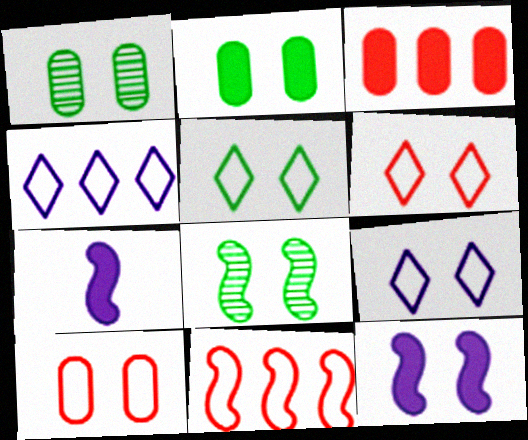[[1, 6, 12], 
[2, 5, 8], 
[5, 6, 9], 
[7, 8, 11]]